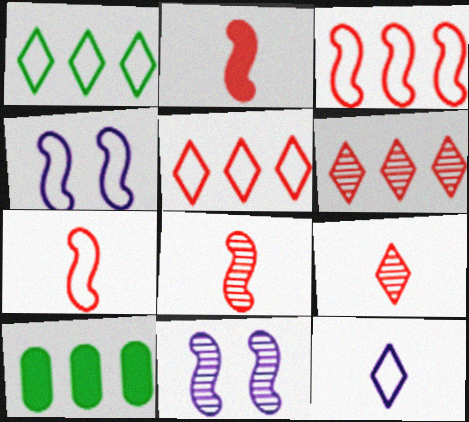[[2, 7, 8], 
[4, 9, 10]]